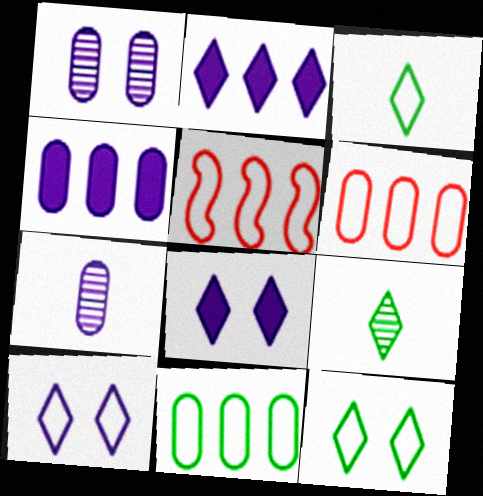[]